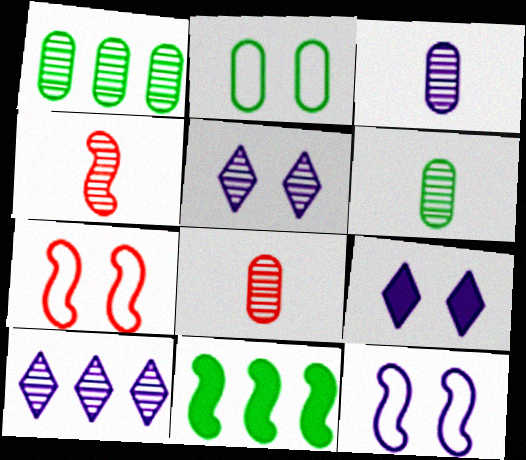[[1, 4, 5], 
[3, 6, 8], 
[4, 11, 12]]